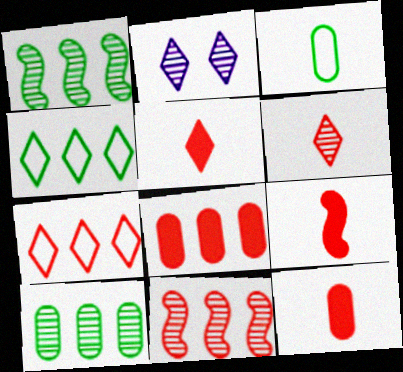[[2, 4, 5], 
[5, 9, 12], 
[7, 8, 11]]